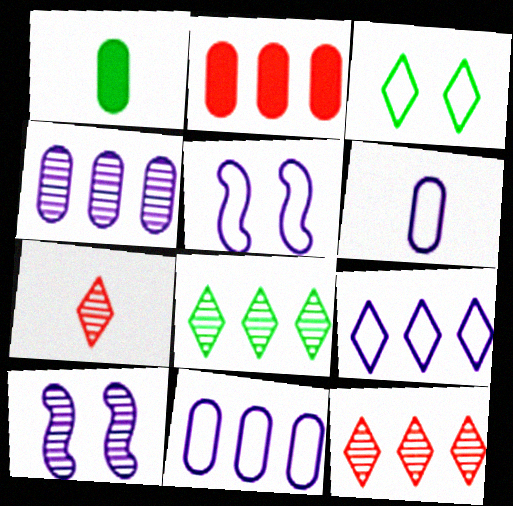[[1, 5, 12], 
[5, 6, 9]]